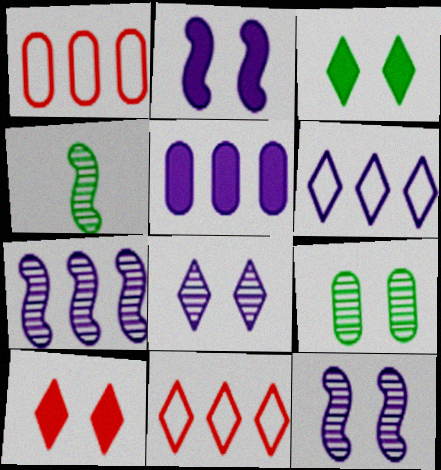[[5, 6, 7]]